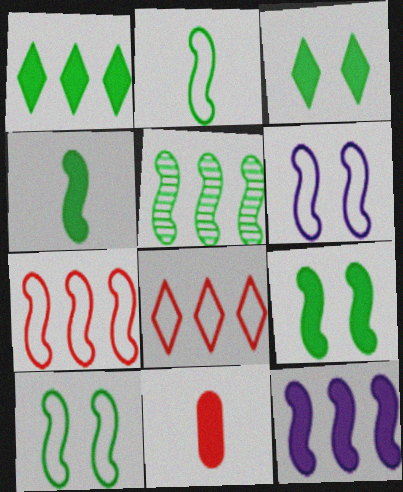[[2, 5, 9], 
[2, 6, 7], 
[3, 11, 12], 
[4, 5, 10], 
[5, 7, 12]]